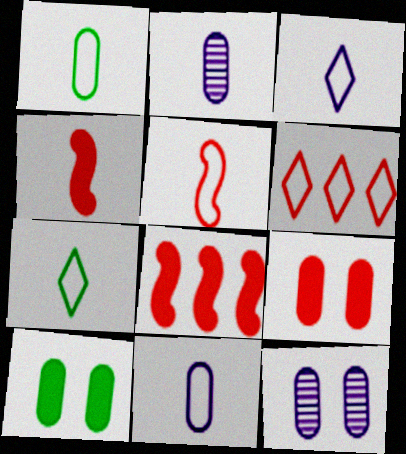[[1, 3, 5], 
[2, 4, 7], 
[5, 7, 11], 
[7, 8, 12]]